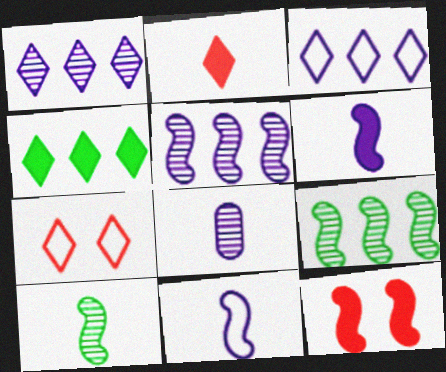[[9, 11, 12]]